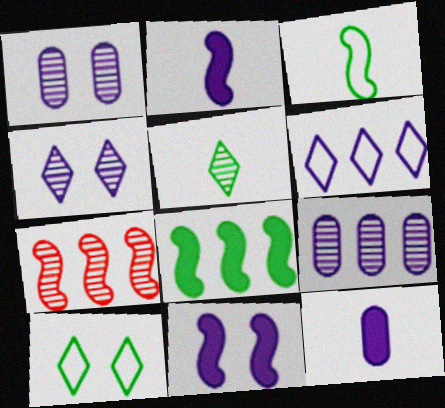[[1, 2, 6], 
[1, 5, 7], 
[3, 7, 11], 
[7, 10, 12]]